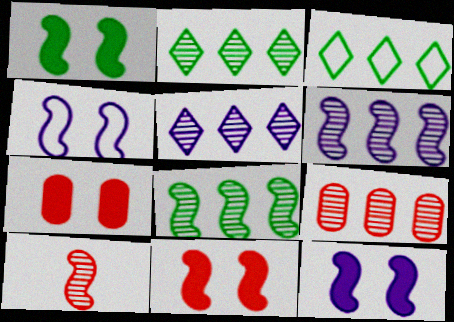[[1, 11, 12], 
[2, 6, 9], 
[5, 8, 9]]